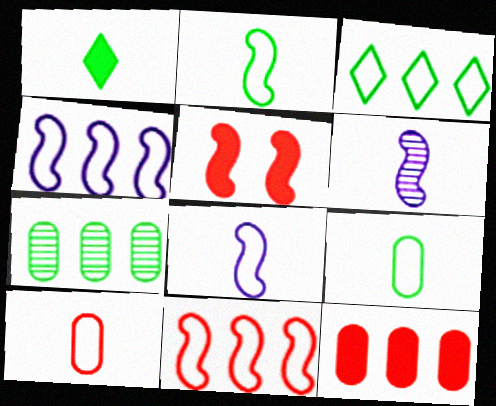[[1, 6, 10]]